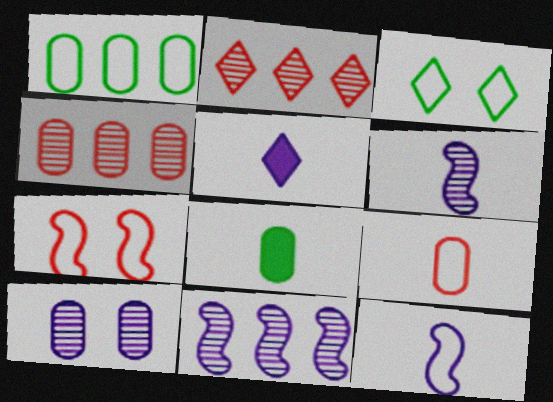[[2, 3, 5]]